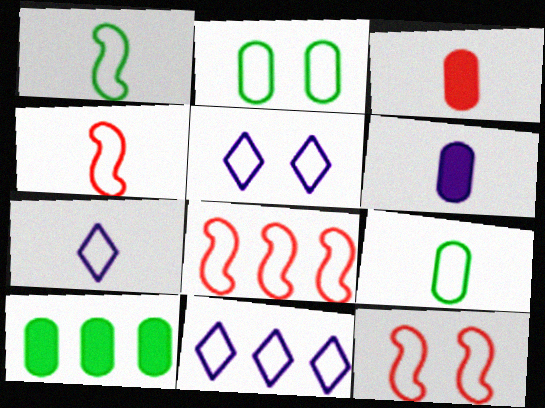[[2, 4, 11], 
[2, 5, 12], 
[2, 7, 8], 
[4, 7, 9], 
[4, 8, 12], 
[5, 7, 11], 
[5, 8, 9], 
[9, 11, 12]]